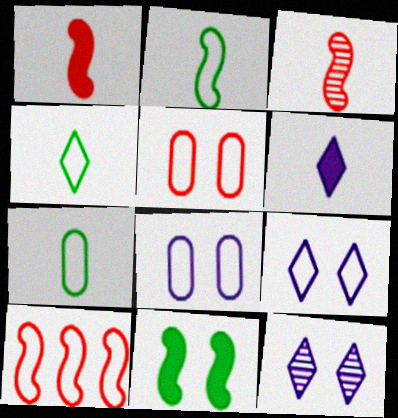[[2, 4, 7], 
[3, 6, 7], 
[4, 8, 10], 
[5, 11, 12], 
[7, 9, 10]]